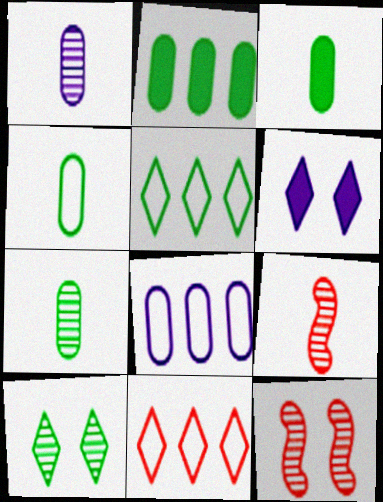[[3, 4, 7]]